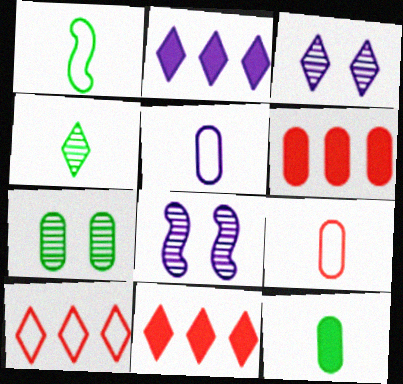[[1, 3, 6], 
[1, 4, 12], 
[2, 5, 8], 
[5, 6, 7], 
[8, 10, 12]]